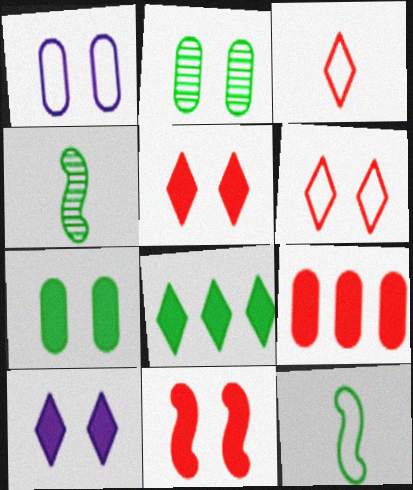[[2, 8, 12], 
[7, 10, 11]]